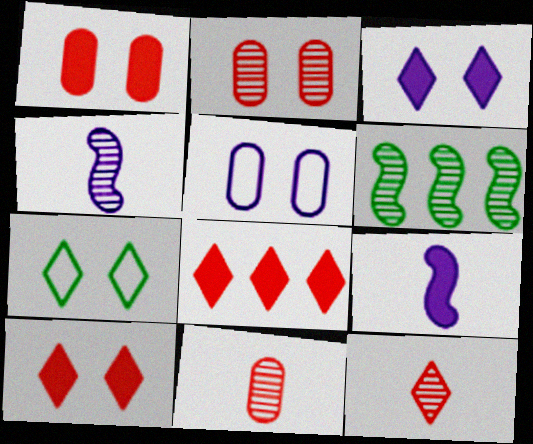[]